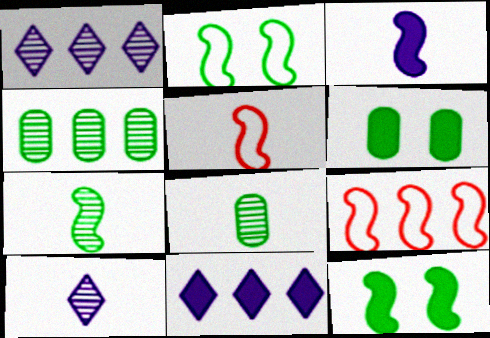[[1, 5, 6], 
[3, 5, 7], 
[4, 9, 11], 
[6, 9, 10]]